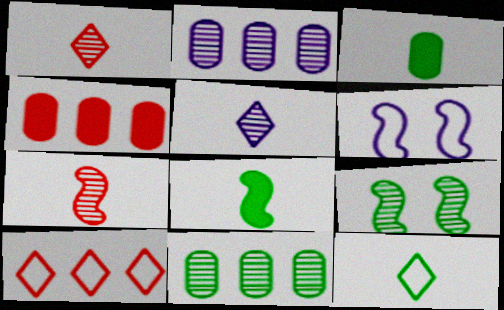[[1, 2, 9]]